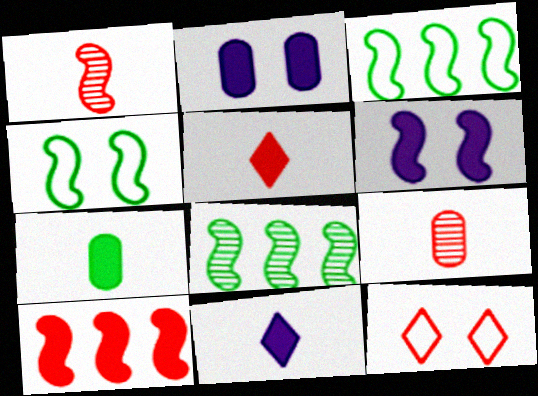[[1, 3, 6], 
[9, 10, 12]]